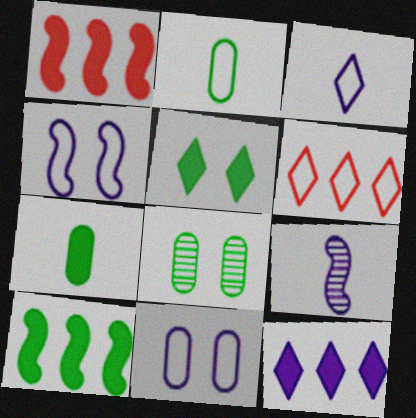[[1, 3, 8], 
[2, 4, 6], 
[5, 7, 10], 
[9, 11, 12]]